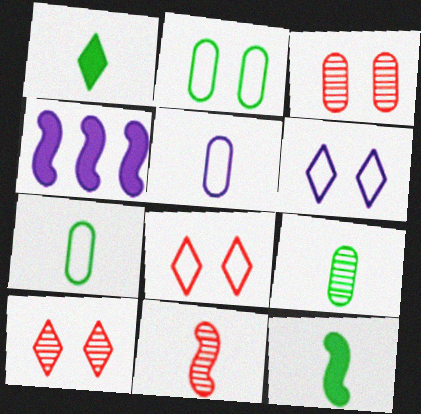[[1, 5, 11], 
[4, 7, 10], 
[4, 8, 9]]